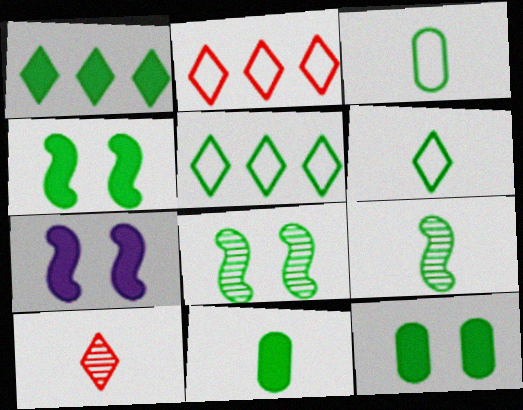[[1, 3, 8], 
[1, 4, 11], 
[5, 8, 11], 
[5, 9, 12], 
[6, 9, 11]]